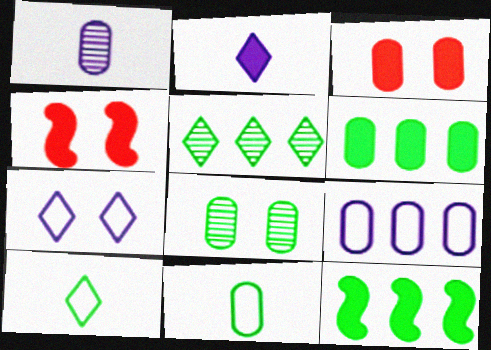[[2, 3, 12], 
[2, 4, 6], 
[4, 7, 8], 
[6, 8, 11], 
[8, 10, 12]]